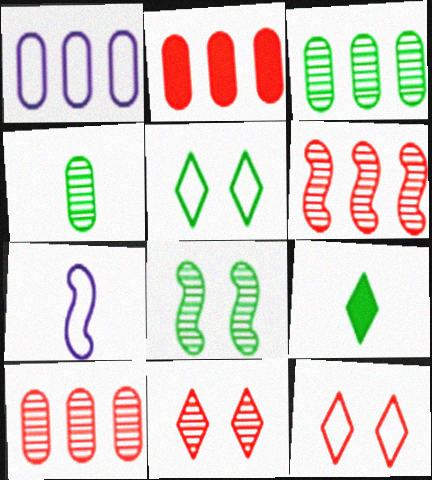[[1, 2, 3]]